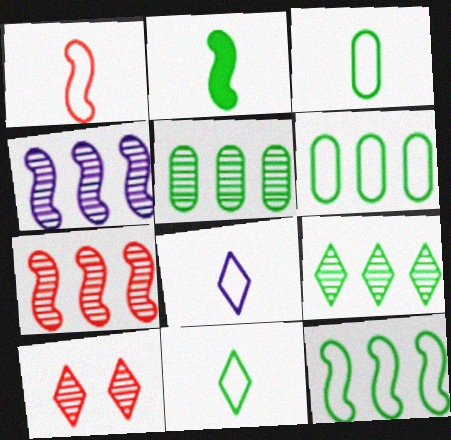[[1, 3, 8]]